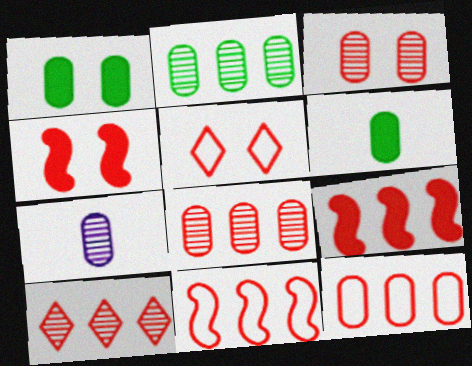[[1, 7, 12], 
[2, 3, 7], 
[3, 4, 5], 
[9, 10, 12]]